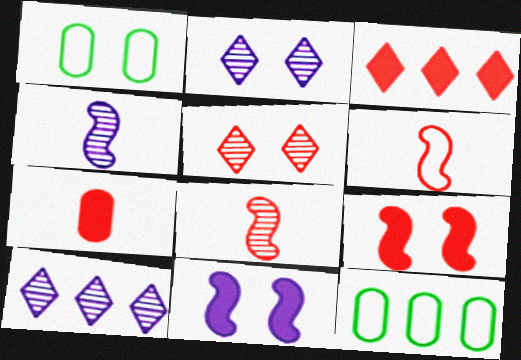[[1, 2, 9], 
[1, 3, 4], 
[1, 5, 11], 
[3, 7, 9]]